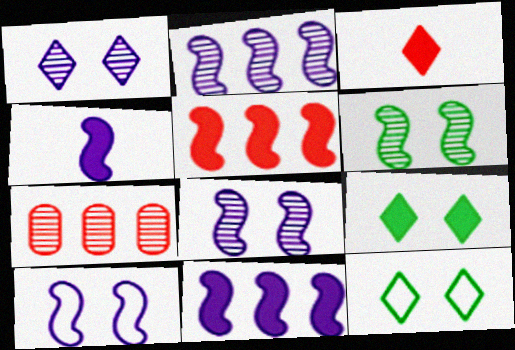[[2, 4, 10], 
[4, 7, 12]]